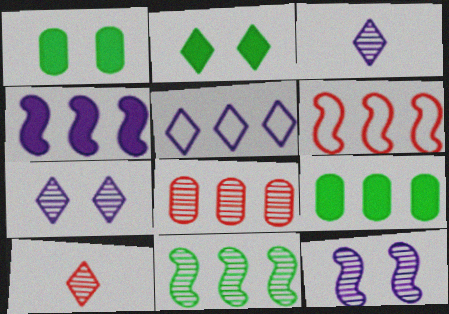[[1, 3, 6], 
[2, 5, 10], 
[4, 6, 11]]